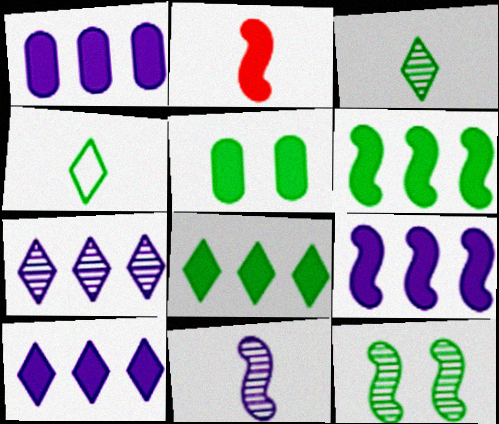[[1, 9, 10], 
[2, 5, 10]]